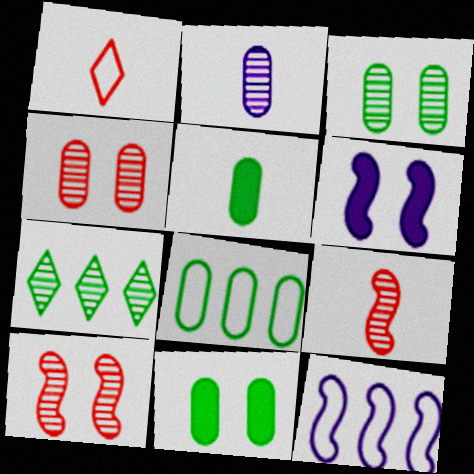[[2, 7, 10], 
[3, 5, 8]]